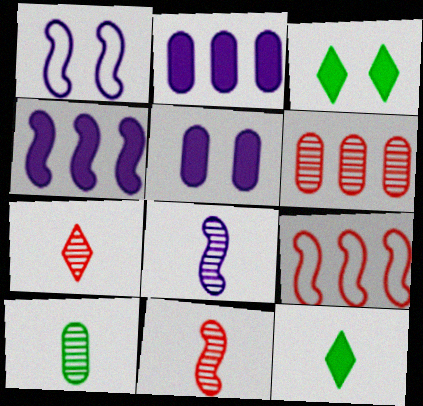[[1, 4, 8], 
[1, 6, 12], 
[7, 8, 10]]